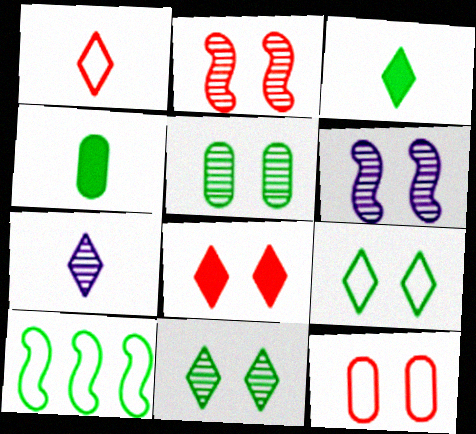[[1, 3, 7], 
[2, 8, 12], 
[3, 5, 10], 
[4, 10, 11]]